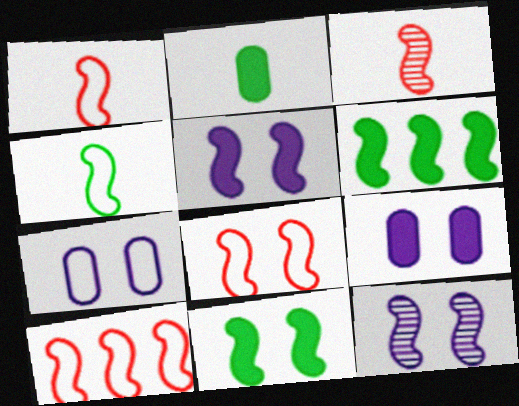[[1, 6, 12], 
[1, 8, 10], 
[8, 11, 12]]